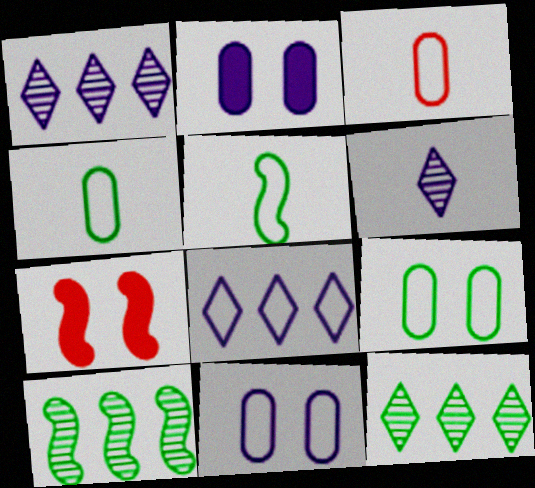[[1, 4, 7]]